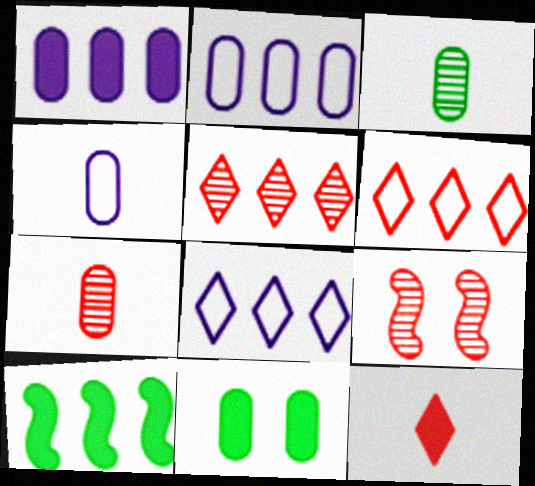[[2, 5, 10], 
[2, 7, 11], 
[5, 7, 9]]